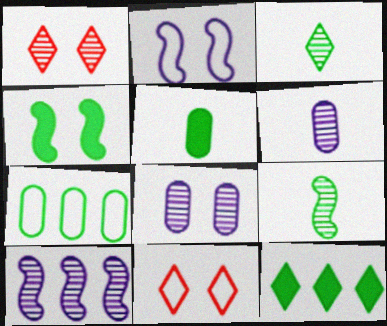[[3, 4, 7], 
[4, 5, 12], 
[4, 8, 11], 
[5, 10, 11]]